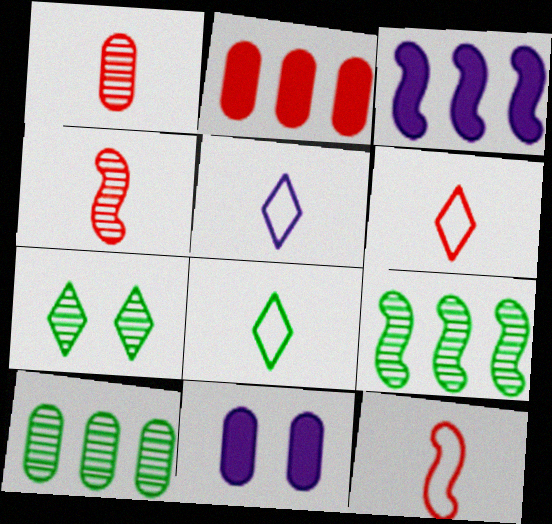[[5, 6, 8], 
[6, 9, 11]]